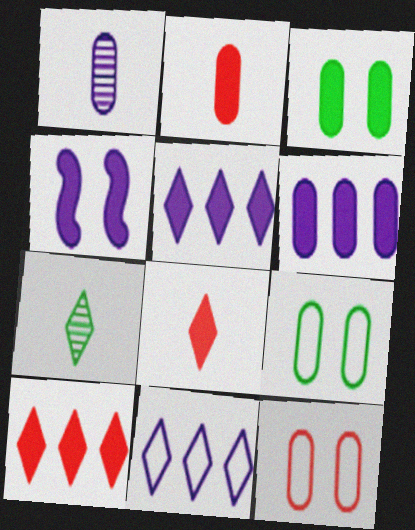[[1, 4, 11], 
[2, 3, 6]]